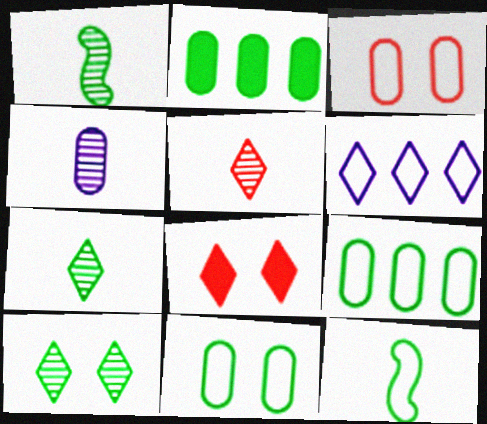[[1, 4, 5], 
[2, 3, 4], 
[2, 10, 12], 
[3, 6, 12], 
[6, 7, 8]]